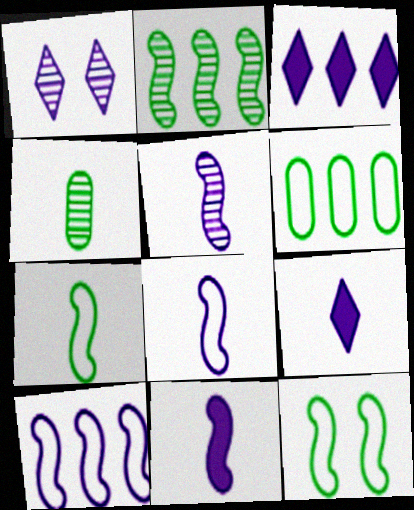[[5, 8, 11]]